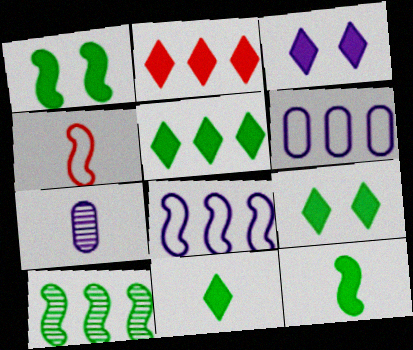[[2, 3, 11], 
[2, 6, 10], 
[3, 7, 8], 
[4, 7, 11], 
[5, 9, 11]]